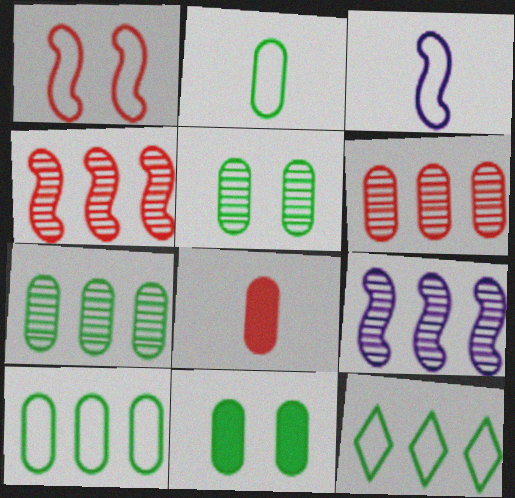[[2, 7, 11]]